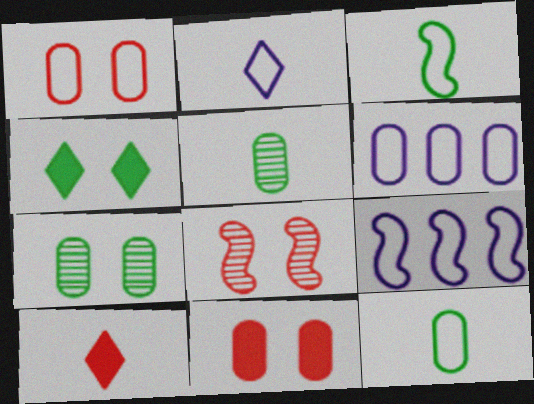[[1, 6, 12], 
[5, 6, 11], 
[7, 9, 10]]